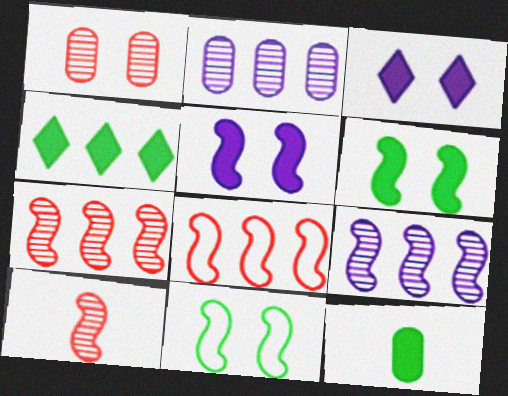[[1, 3, 11], 
[2, 4, 8], 
[4, 6, 12]]